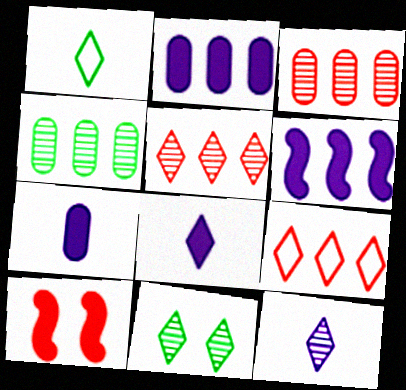[[4, 6, 9], 
[5, 11, 12], 
[8, 9, 11]]